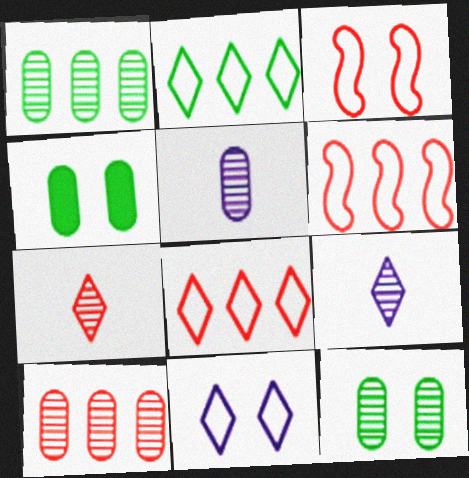[[4, 6, 9], 
[5, 10, 12]]